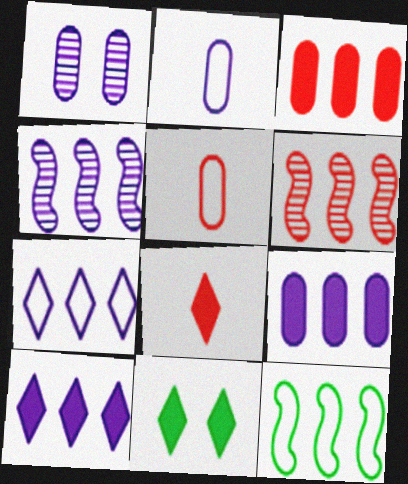[[1, 2, 9], 
[1, 8, 12], 
[2, 6, 11], 
[4, 5, 11], 
[4, 7, 9], 
[8, 10, 11]]